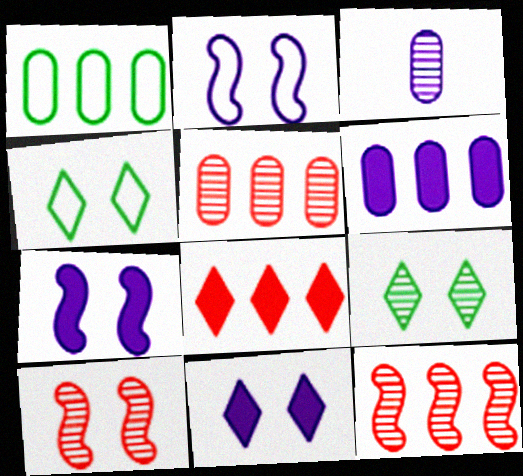[[1, 5, 6], 
[3, 9, 12]]